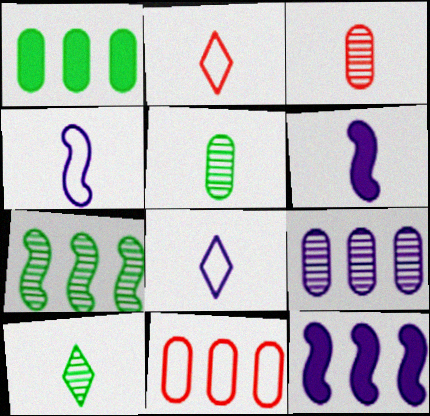[[1, 9, 11], 
[2, 5, 6]]